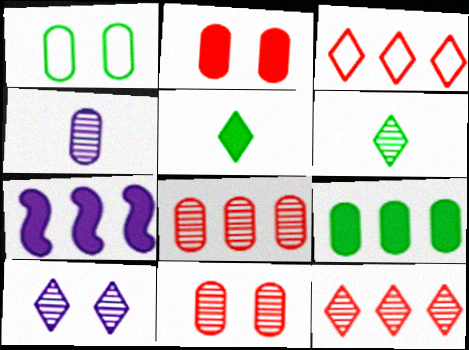[[2, 5, 7], 
[3, 5, 10], 
[6, 10, 12]]